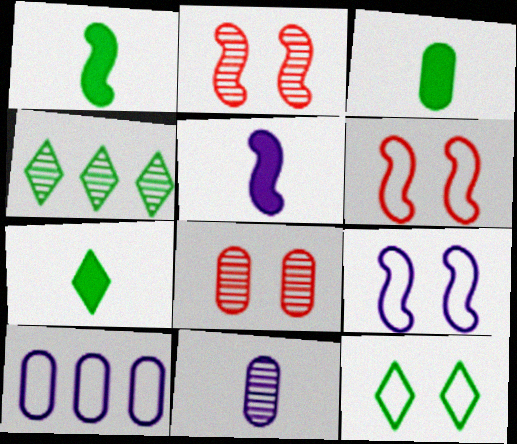[[1, 3, 7], 
[2, 4, 11], 
[2, 7, 10], 
[3, 8, 10], 
[4, 7, 12]]